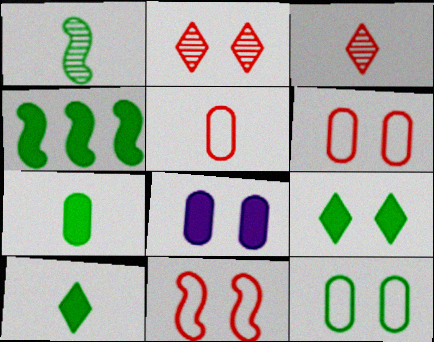[[4, 7, 9]]